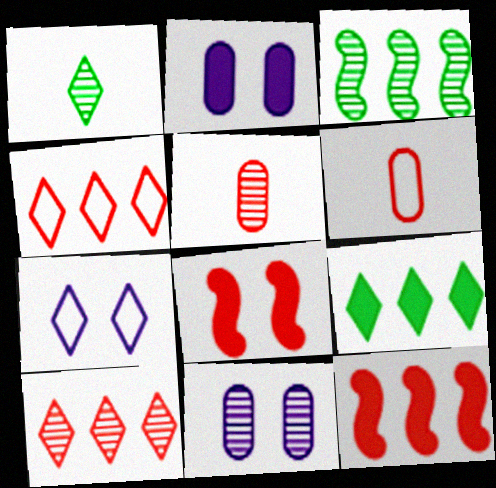[[4, 5, 8], 
[6, 8, 10]]